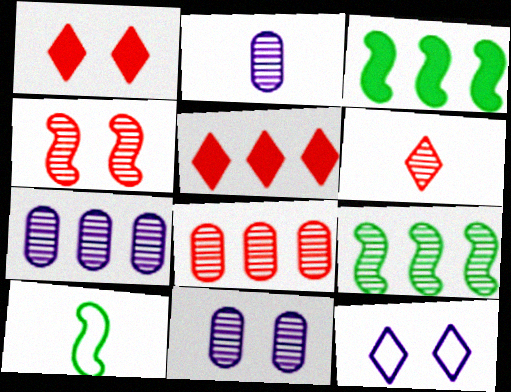[[1, 7, 10], 
[2, 7, 11], 
[4, 6, 8], 
[5, 10, 11], 
[6, 9, 11]]